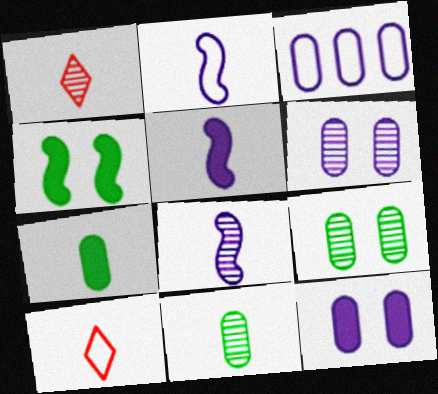[[1, 2, 7], 
[1, 3, 4], 
[1, 8, 11], 
[2, 5, 8], 
[5, 10, 11], 
[7, 8, 10]]